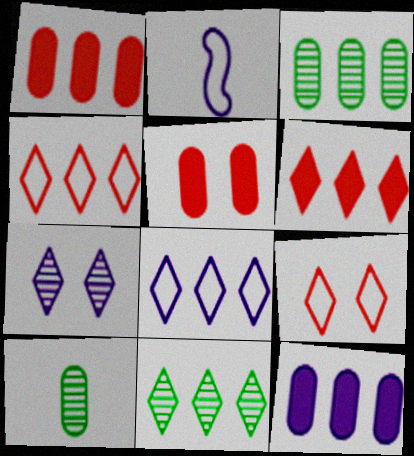[[2, 5, 11], 
[2, 7, 12], 
[6, 8, 11]]